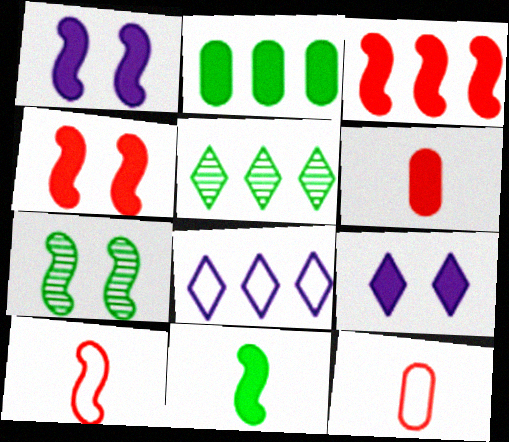[[1, 3, 11], 
[1, 5, 12], 
[6, 7, 8]]